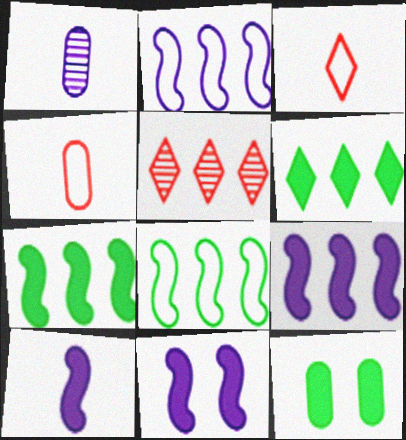[[9, 10, 11]]